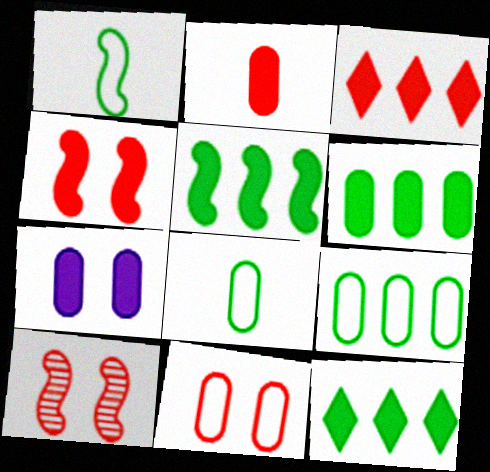[[2, 3, 4], 
[2, 6, 7], 
[5, 6, 12]]